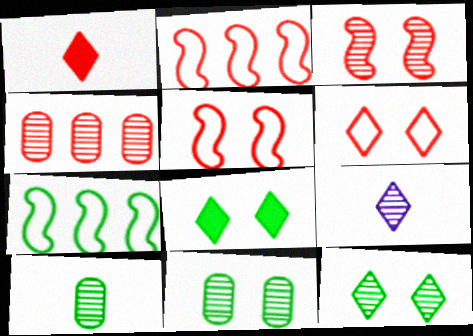[[1, 4, 5], 
[7, 8, 10]]